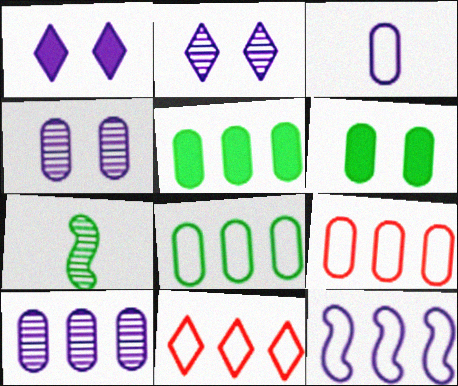[[1, 7, 9], 
[5, 9, 10], 
[8, 11, 12]]